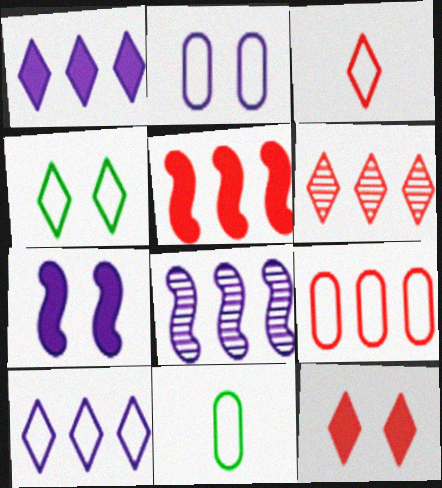[[2, 9, 11], 
[3, 4, 10], 
[3, 6, 12], 
[5, 6, 9], 
[6, 7, 11], 
[8, 11, 12]]